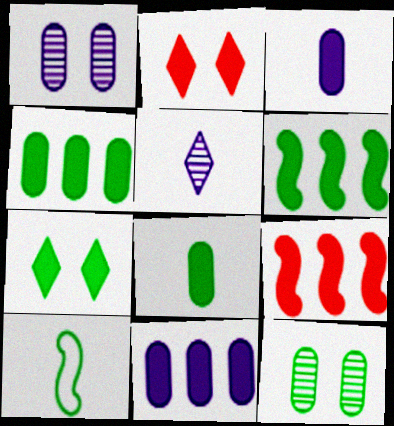[[2, 3, 6], 
[3, 7, 9], 
[6, 7, 8]]